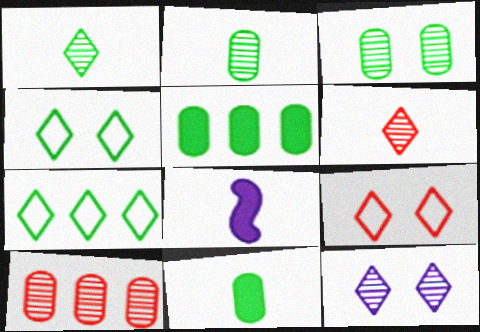[[4, 8, 10]]